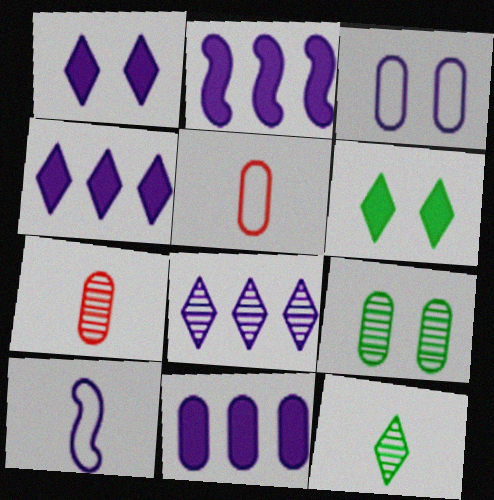[[2, 4, 11], 
[5, 9, 11]]